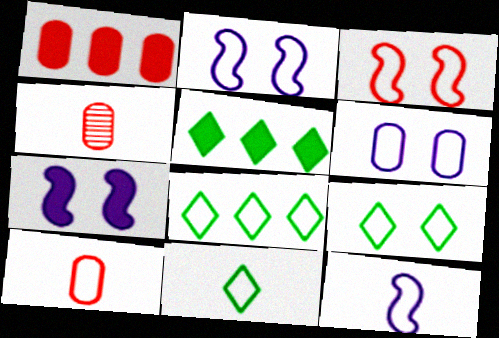[[2, 4, 5], 
[2, 8, 10], 
[3, 6, 9], 
[4, 7, 8], 
[8, 9, 11], 
[10, 11, 12]]